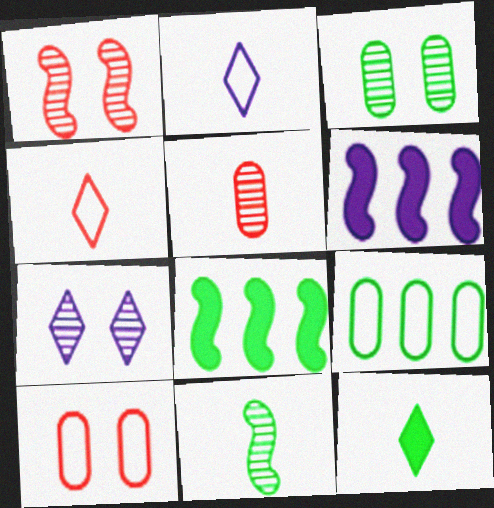[[1, 3, 7], 
[3, 4, 6]]